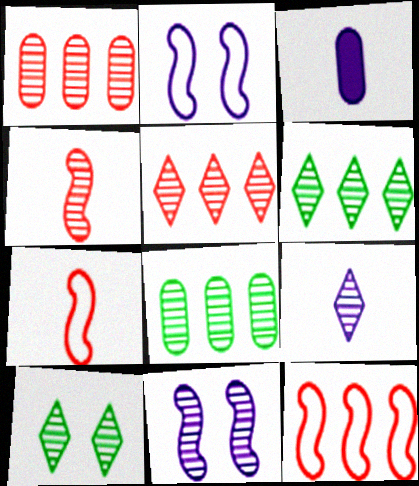[[3, 10, 12], 
[5, 9, 10]]